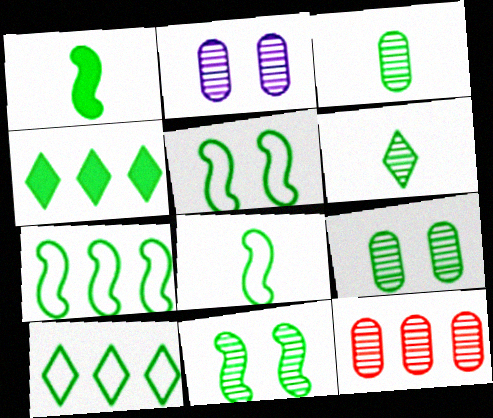[[1, 7, 11], 
[1, 9, 10], 
[2, 3, 12], 
[3, 4, 5], 
[4, 8, 9], 
[5, 7, 8]]